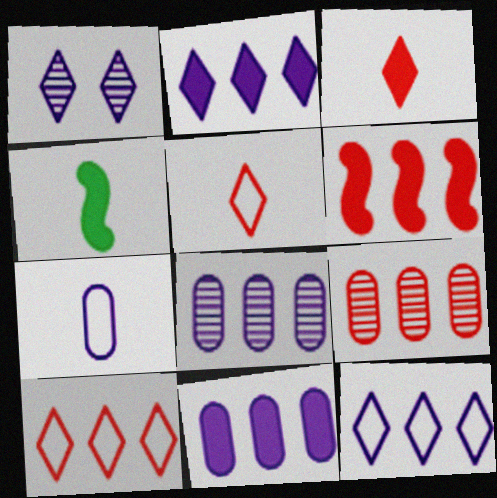[[6, 9, 10]]